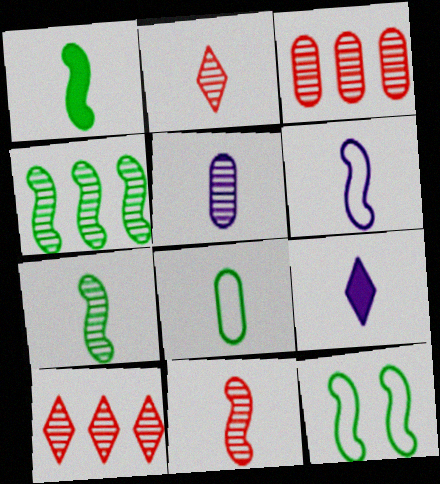[[1, 4, 12], 
[1, 6, 11], 
[2, 5, 7], 
[3, 9, 12], 
[5, 6, 9], 
[8, 9, 11]]